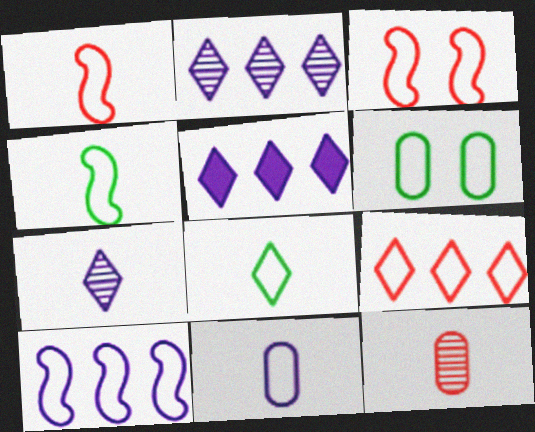[[1, 8, 11], 
[3, 4, 10]]